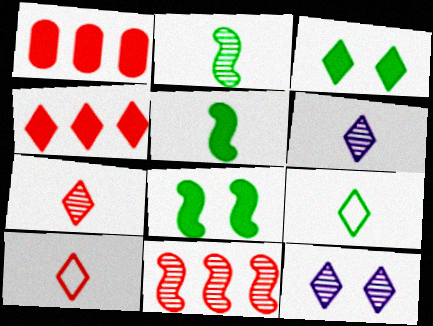[[4, 9, 12]]